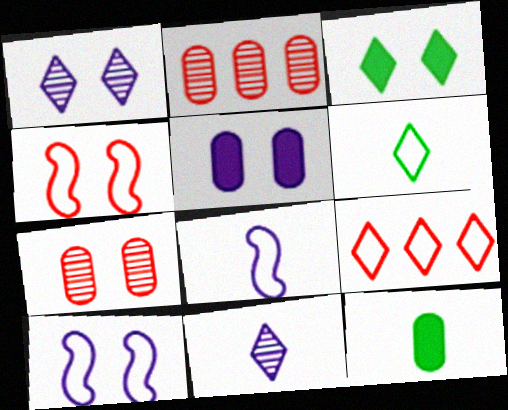[[1, 5, 10], 
[2, 3, 8], 
[3, 7, 10], 
[3, 9, 11]]